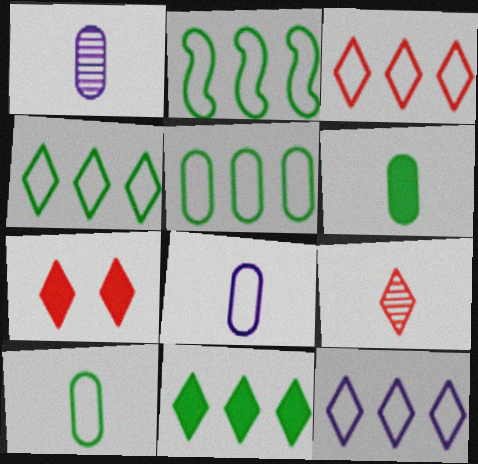[[1, 2, 7], 
[2, 4, 5], 
[3, 4, 12], 
[3, 7, 9]]